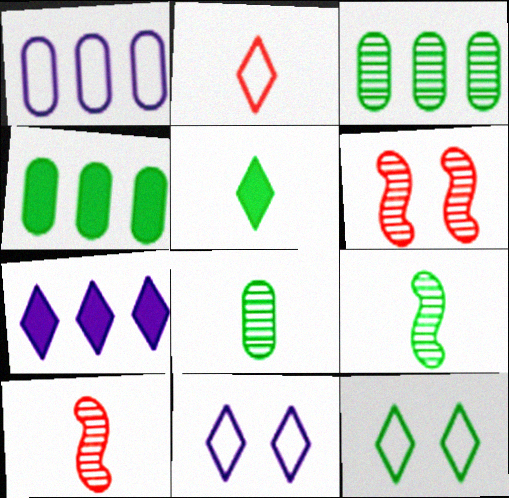[[1, 5, 6], 
[4, 9, 12], 
[4, 10, 11]]